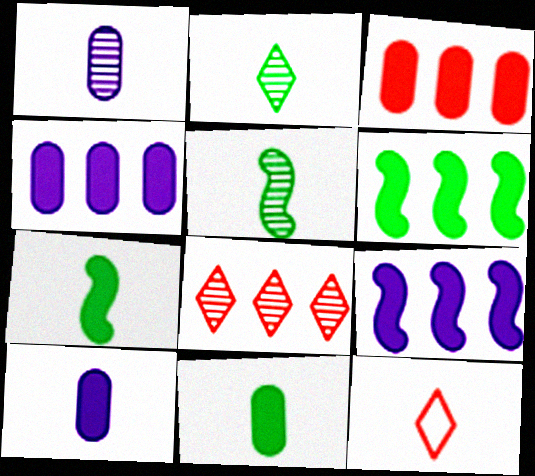[[1, 7, 12], 
[5, 10, 12]]